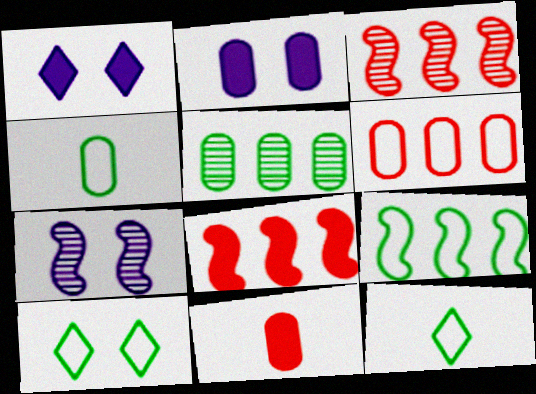[[1, 3, 4], 
[2, 3, 12], 
[4, 9, 10]]